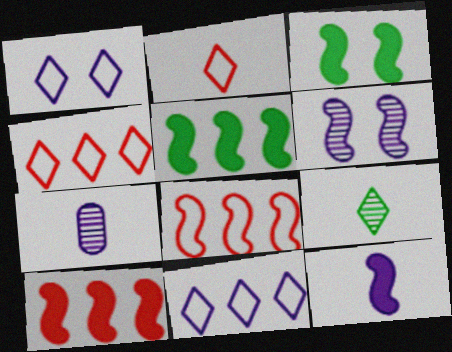[[3, 4, 7], 
[3, 10, 12]]